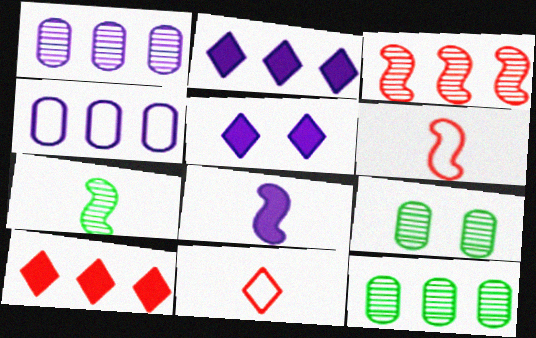[[2, 6, 9], 
[5, 6, 12], 
[6, 7, 8]]